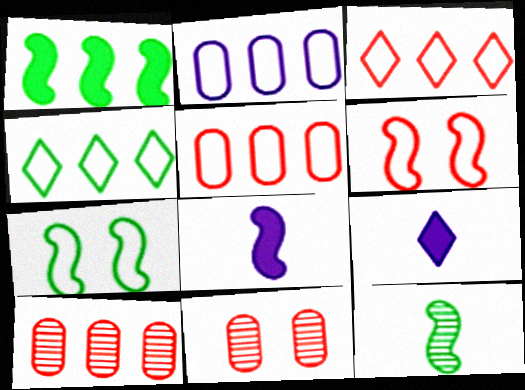[[1, 7, 12], 
[4, 8, 11], 
[7, 9, 10]]